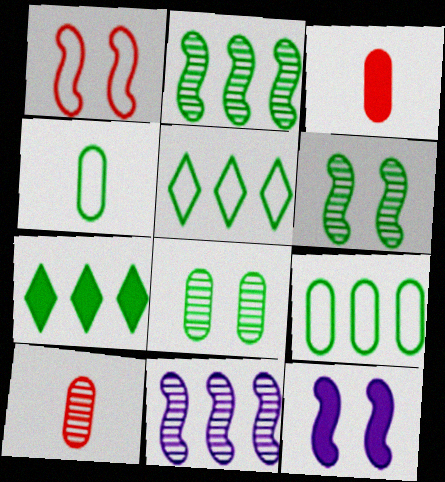[[1, 6, 12], 
[2, 7, 9], 
[3, 7, 12], 
[4, 6, 7], 
[5, 10, 12]]